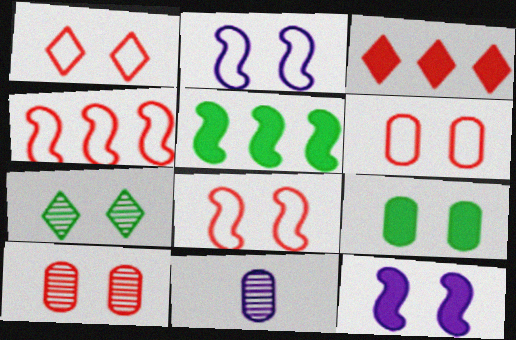[[1, 5, 11], 
[1, 6, 8], 
[6, 7, 12]]